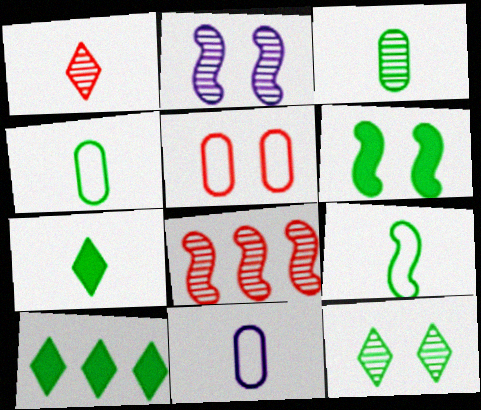[[3, 7, 9]]